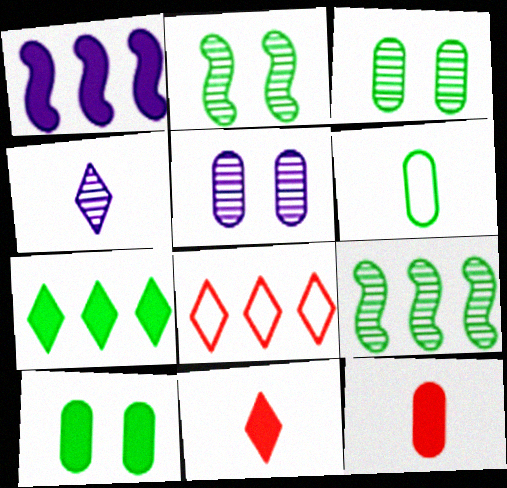[[1, 10, 11], 
[2, 6, 7]]